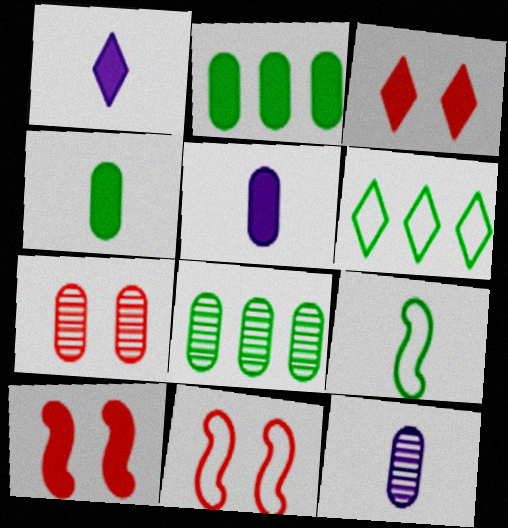[[1, 2, 10], 
[1, 8, 11], 
[3, 7, 11], 
[6, 10, 12], 
[7, 8, 12]]